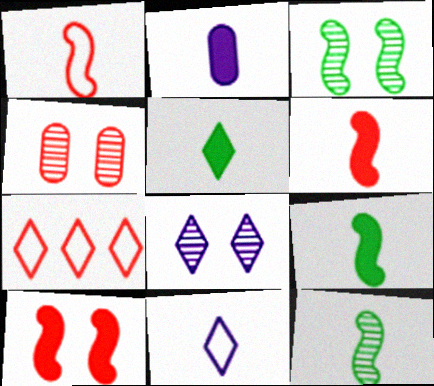[[2, 3, 7], 
[2, 5, 6], 
[3, 4, 8], 
[4, 6, 7], 
[5, 7, 8]]